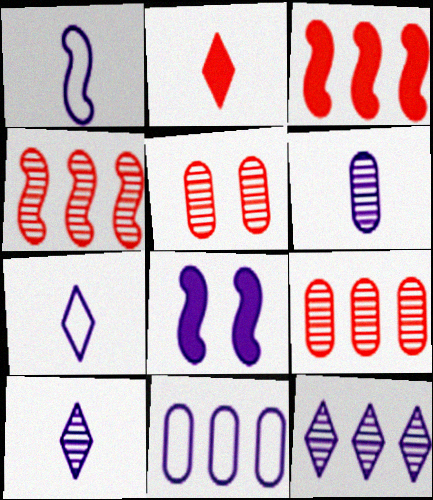[[8, 10, 11]]